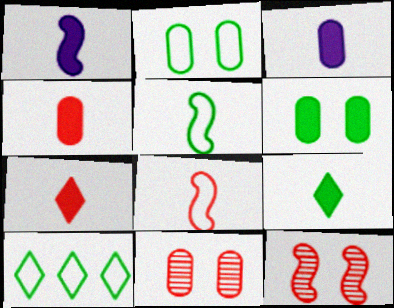[[1, 4, 9], 
[1, 10, 11], 
[2, 5, 10], 
[3, 10, 12]]